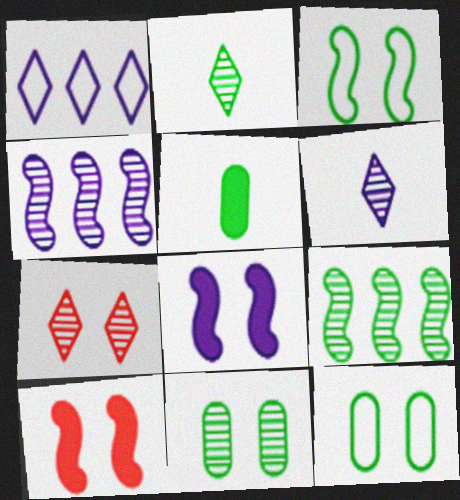[[2, 9, 11], 
[7, 8, 12]]